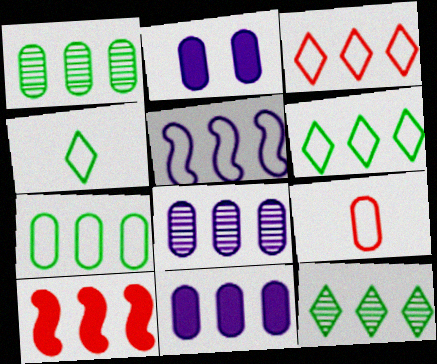[[1, 2, 9], 
[3, 5, 7], 
[6, 8, 10]]